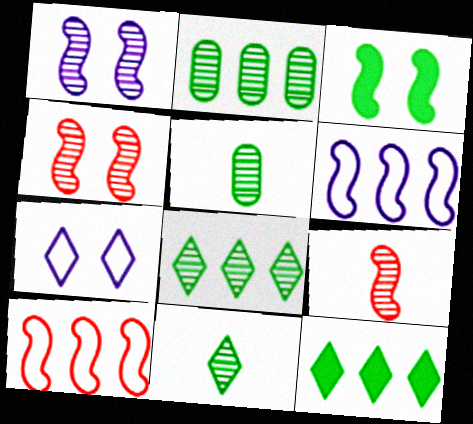[[3, 6, 9]]